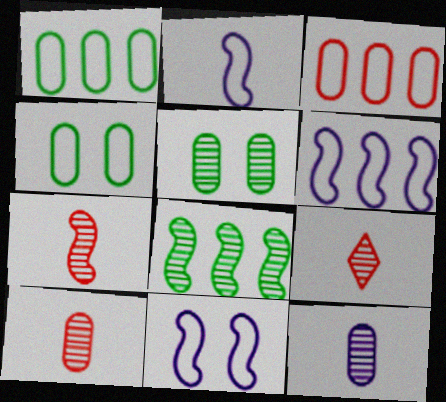[[2, 6, 11], 
[7, 9, 10]]